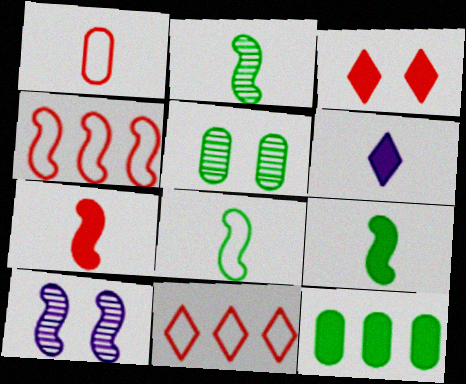[[1, 2, 6], 
[2, 8, 9], 
[4, 5, 6], 
[4, 9, 10]]